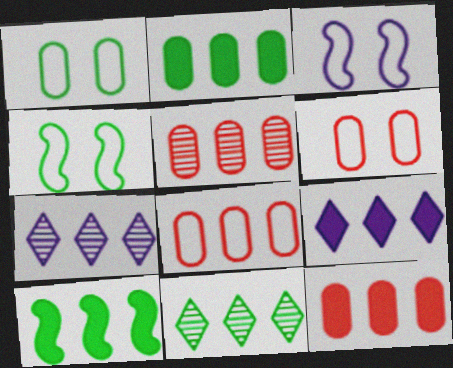[[5, 8, 12], 
[7, 8, 10], 
[9, 10, 12]]